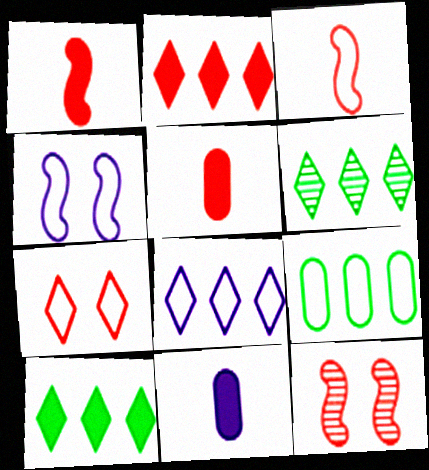[[2, 6, 8], 
[4, 5, 6]]